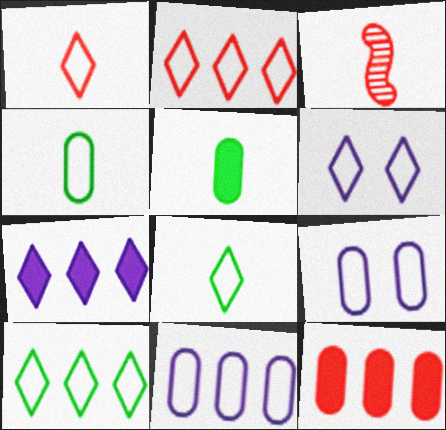[[1, 6, 10], 
[2, 6, 8]]